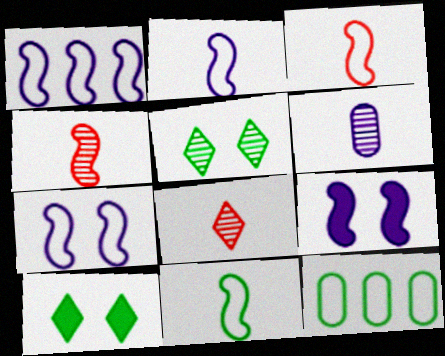[[1, 2, 7], 
[2, 3, 11], 
[8, 9, 12]]